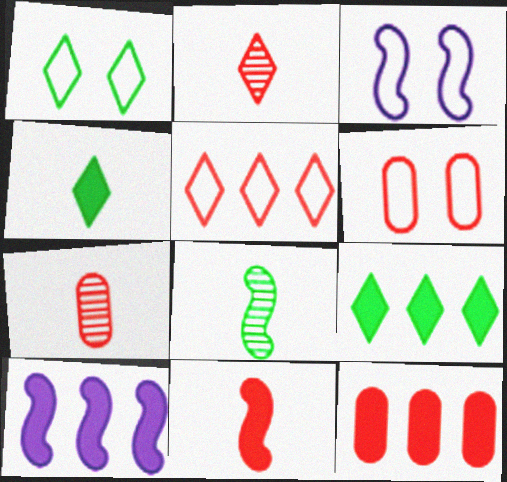[[1, 3, 6], 
[1, 7, 10], 
[3, 7, 9], 
[6, 7, 12], 
[9, 10, 12]]